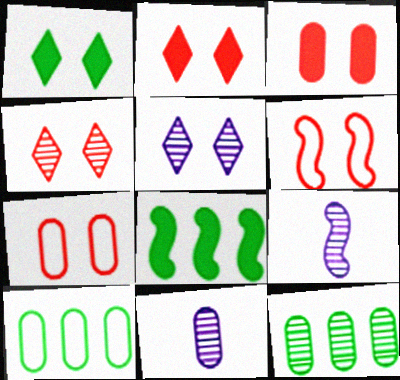[[2, 9, 10], 
[3, 4, 6], 
[3, 10, 11], 
[4, 9, 12], 
[6, 8, 9]]